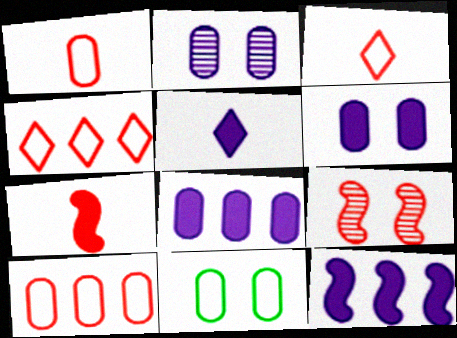[[5, 6, 12]]